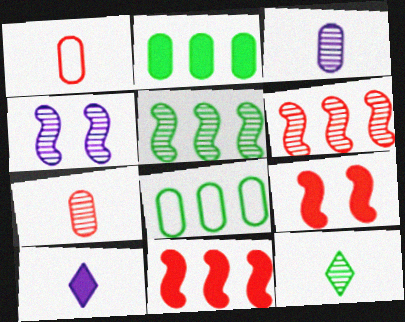[[2, 9, 10]]